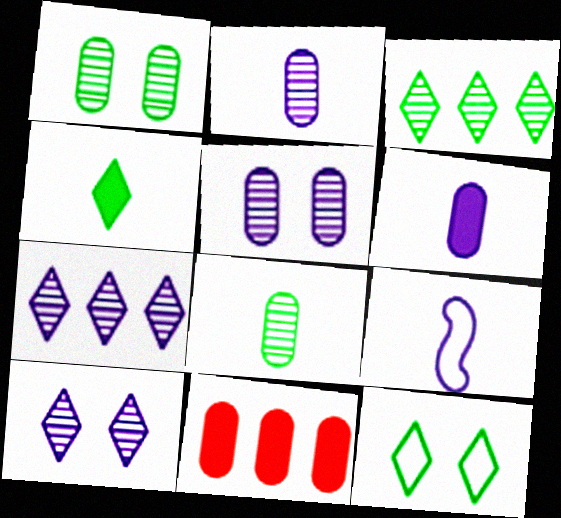[[3, 4, 12]]